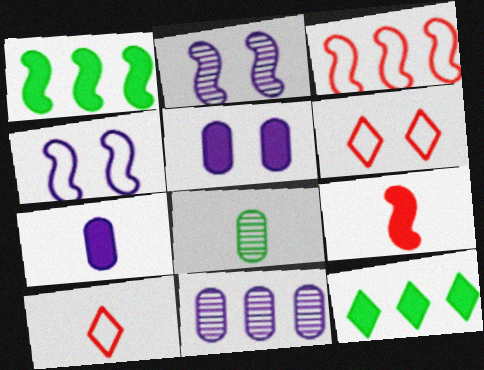[[3, 11, 12], 
[5, 9, 12]]